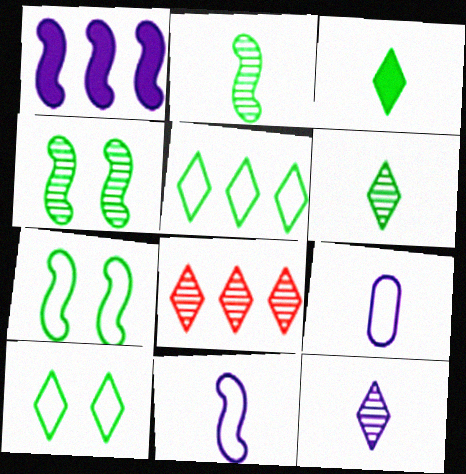[]